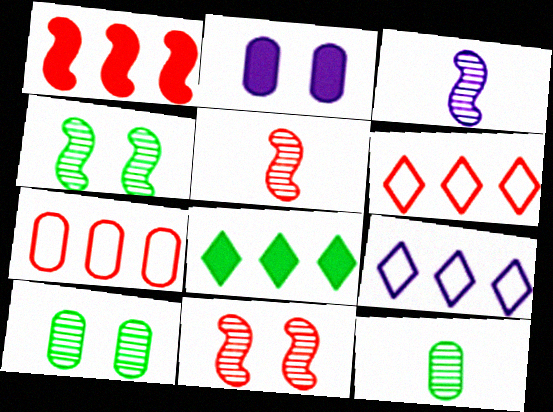[[2, 3, 9], 
[2, 7, 12]]